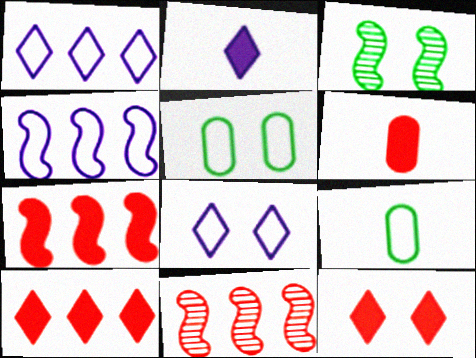[[1, 3, 6], 
[2, 5, 11], 
[6, 7, 12]]